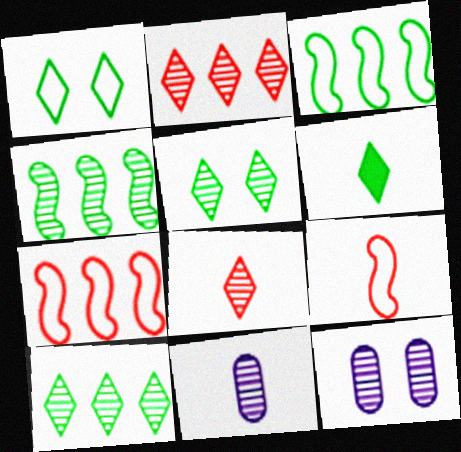[[1, 6, 10], 
[4, 8, 12], 
[6, 7, 12], 
[6, 9, 11]]